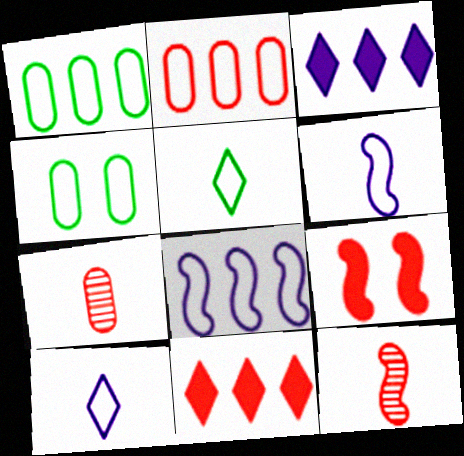[[3, 4, 12]]